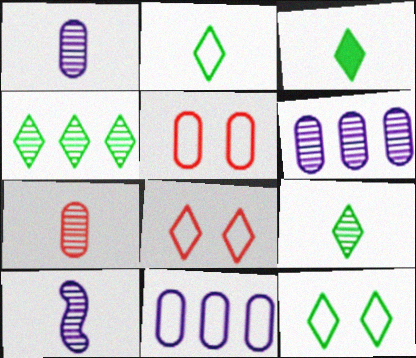[[2, 3, 9], 
[3, 4, 12], 
[7, 9, 10]]